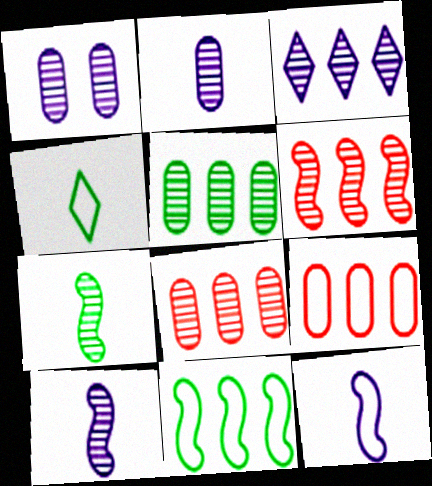[[1, 3, 10], 
[3, 5, 6]]